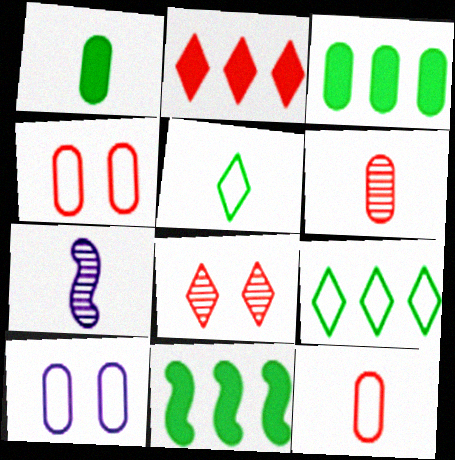[[3, 6, 10]]